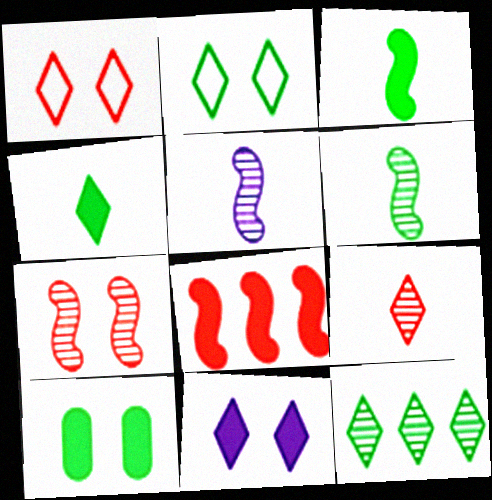[[2, 4, 12]]